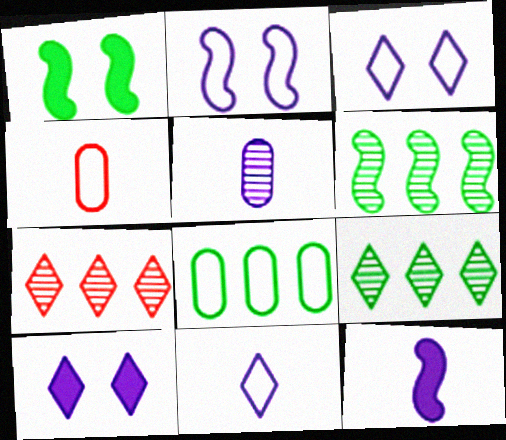[[4, 6, 10], 
[5, 11, 12]]